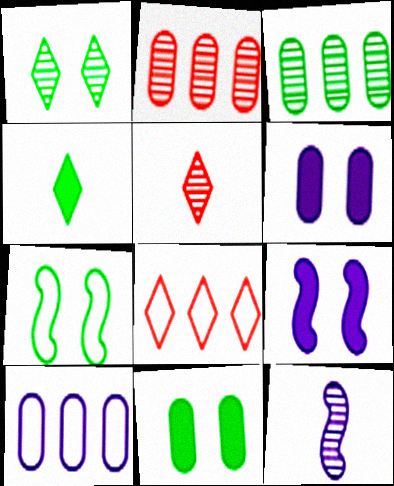[[1, 2, 12], 
[1, 7, 11], 
[3, 4, 7], 
[8, 11, 12]]